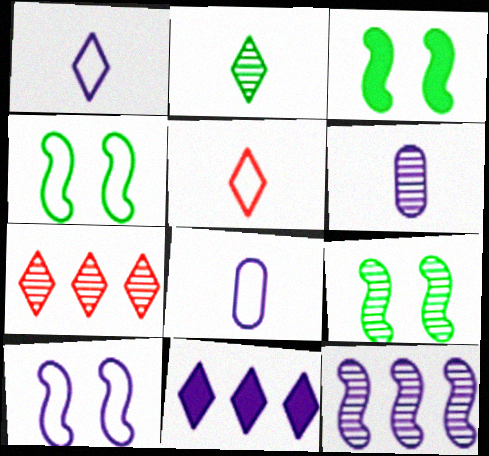[[3, 4, 9], 
[3, 7, 8], 
[6, 7, 9], 
[6, 10, 11]]